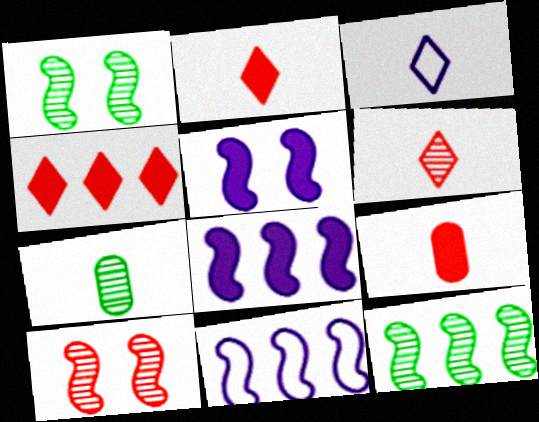[]